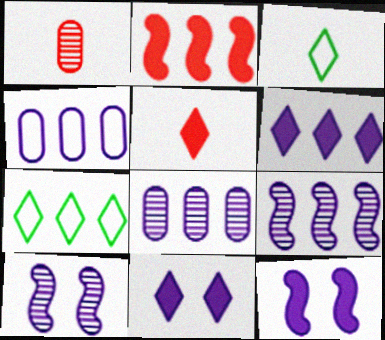[[1, 7, 12], 
[2, 7, 8], 
[4, 6, 9]]